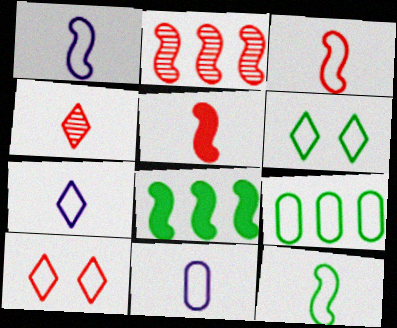[[1, 3, 12], 
[1, 7, 11], 
[1, 9, 10], 
[6, 9, 12]]